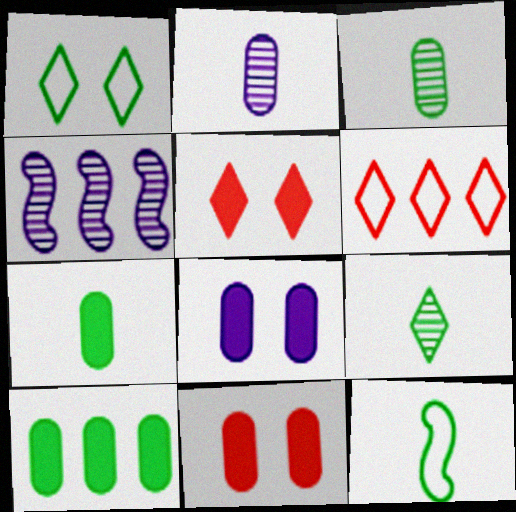[[4, 6, 10], 
[7, 9, 12]]